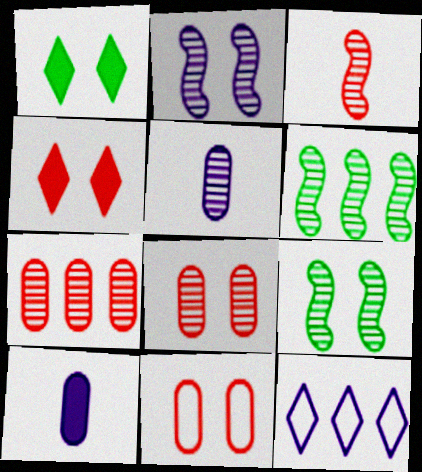[[1, 2, 11], 
[2, 3, 6], 
[2, 10, 12]]